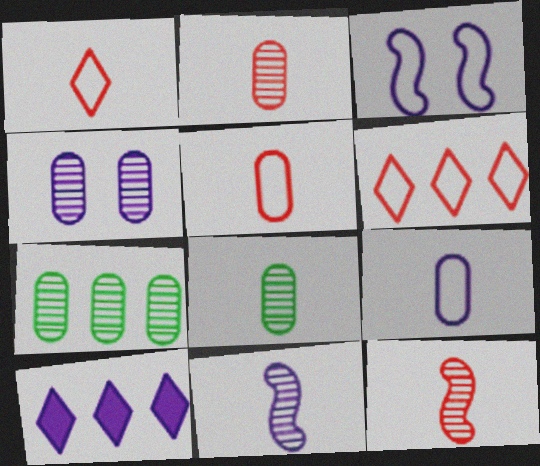[[2, 4, 7]]